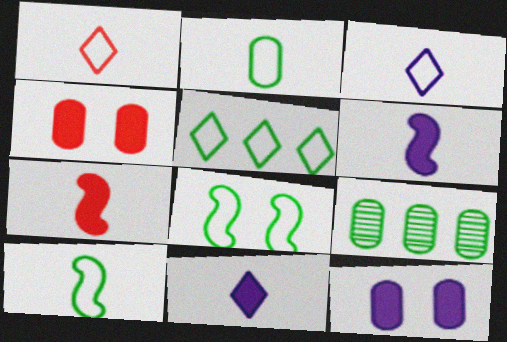[[2, 5, 8]]